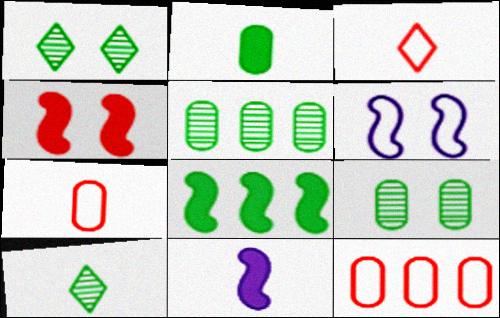[[1, 11, 12], 
[4, 8, 11], 
[7, 10, 11]]